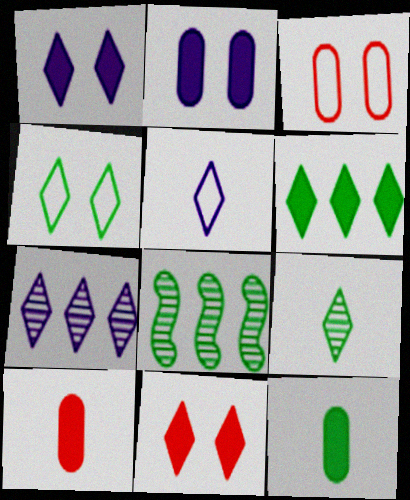[[1, 5, 7], 
[4, 6, 9], 
[4, 8, 12]]